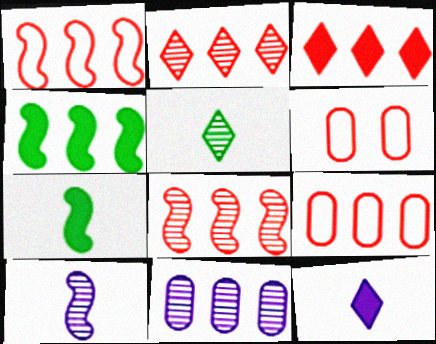[[3, 8, 9]]